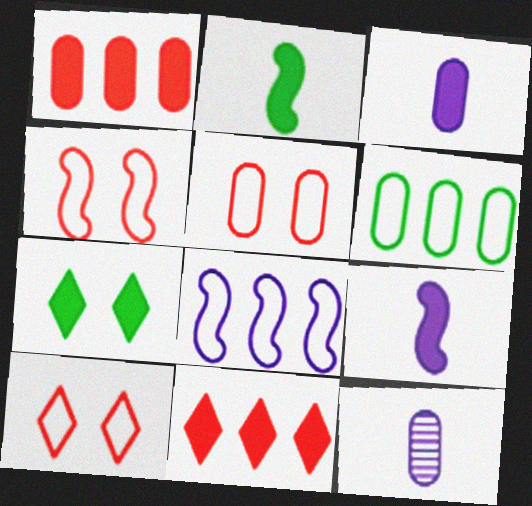[[1, 7, 9], 
[4, 5, 10]]